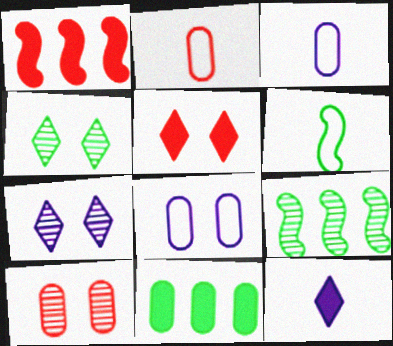[[1, 3, 4], 
[3, 5, 9], 
[3, 10, 11], 
[4, 6, 11]]